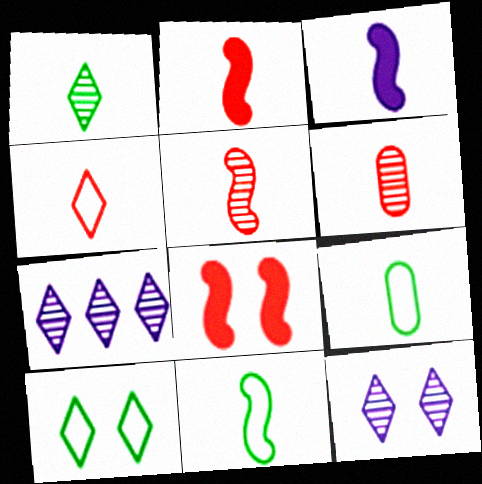[[2, 4, 6], 
[3, 5, 11], 
[7, 8, 9]]